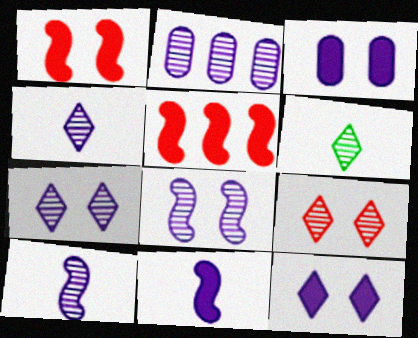[[2, 4, 8], 
[2, 7, 10]]